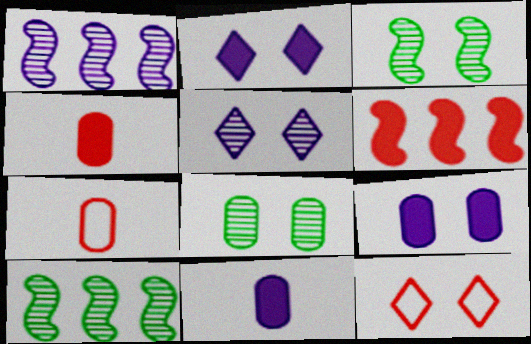[[2, 7, 10], 
[3, 9, 12], 
[10, 11, 12]]